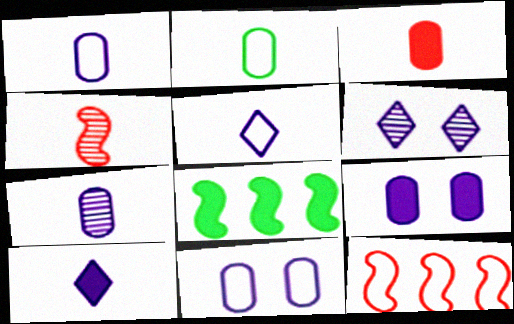[[2, 3, 7], 
[2, 4, 10]]